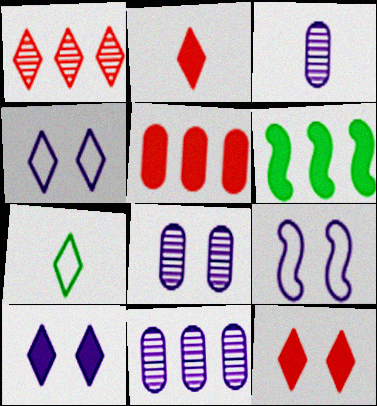[[1, 7, 10], 
[3, 8, 11], 
[8, 9, 10]]